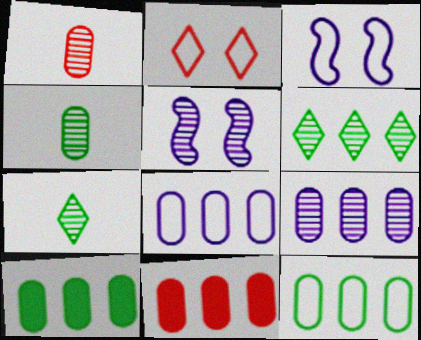[[1, 5, 6], 
[3, 7, 11], 
[9, 11, 12]]